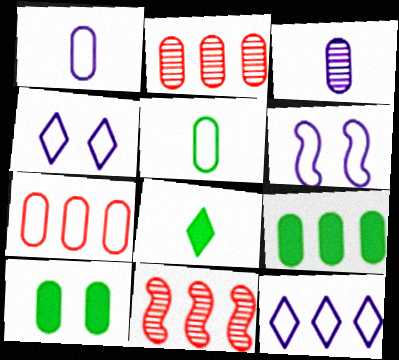[[1, 2, 10], 
[1, 6, 12], 
[2, 6, 8], 
[3, 7, 10], 
[9, 11, 12]]